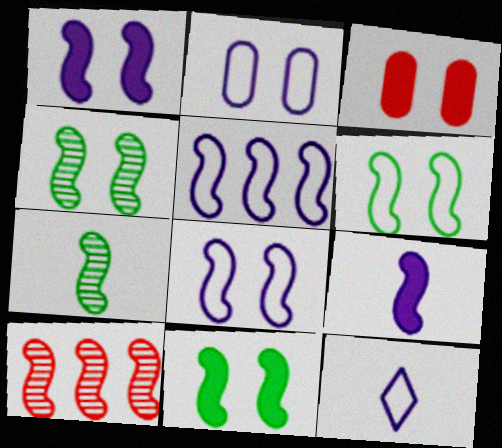[[2, 5, 12], 
[4, 6, 11], 
[6, 9, 10]]